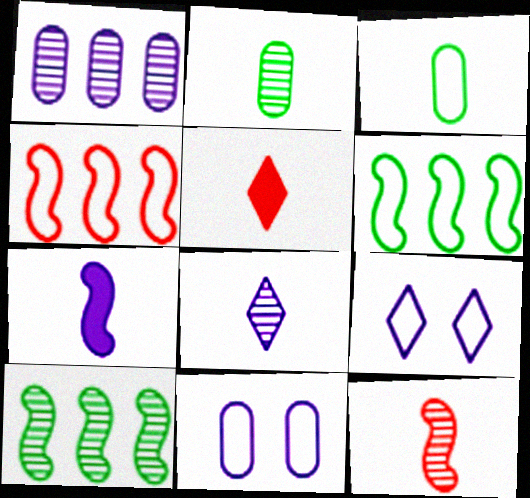[[1, 7, 9], 
[2, 8, 12], 
[3, 4, 9], 
[5, 10, 11]]